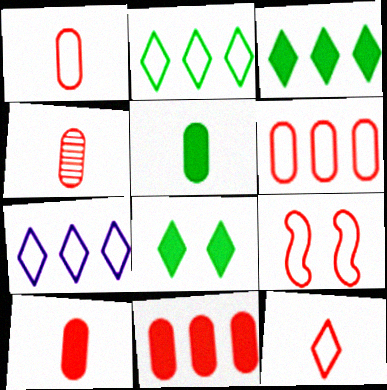[[1, 4, 10], 
[6, 9, 12]]